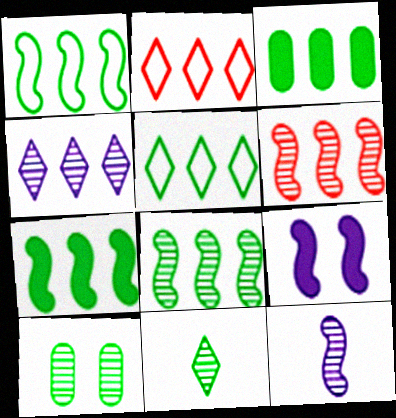[[1, 7, 8], 
[3, 5, 8], 
[8, 10, 11]]